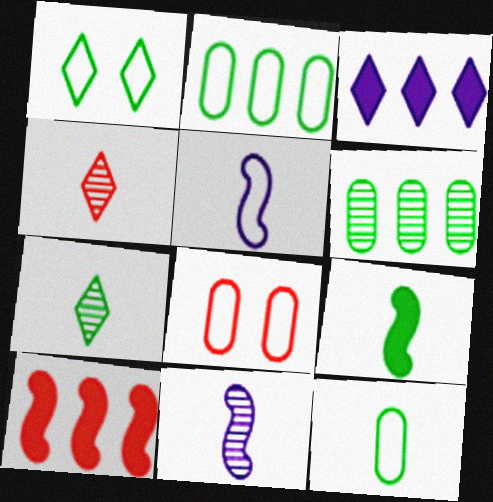[[1, 3, 4], 
[1, 6, 9], 
[4, 8, 10], 
[7, 9, 12]]